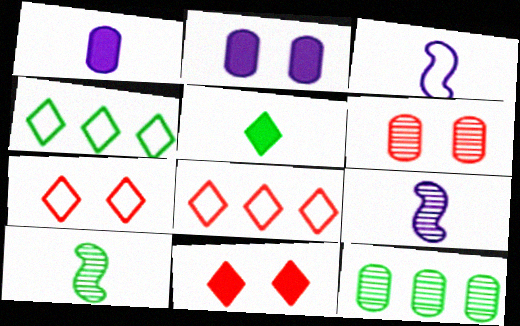[[2, 8, 10], 
[3, 11, 12]]